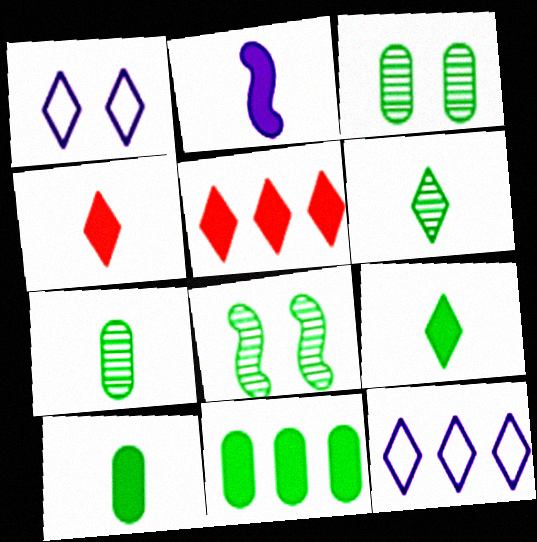[[1, 5, 6], 
[2, 4, 10]]